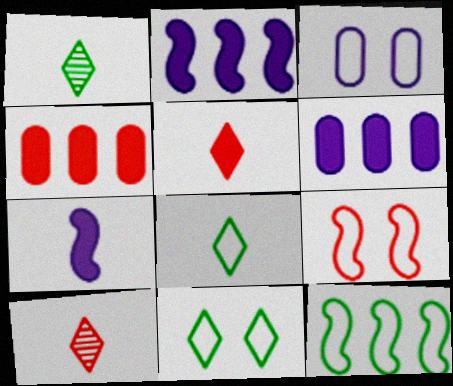[[1, 6, 9], 
[3, 9, 11], 
[4, 9, 10]]